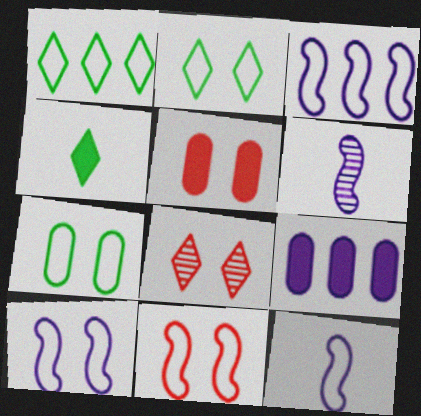[[1, 5, 6], 
[3, 10, 12], 
[5, 8, 11]]